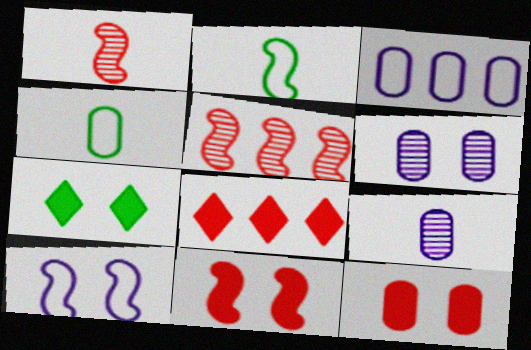[[1, 3, 7], 
[2, 6, 8]]